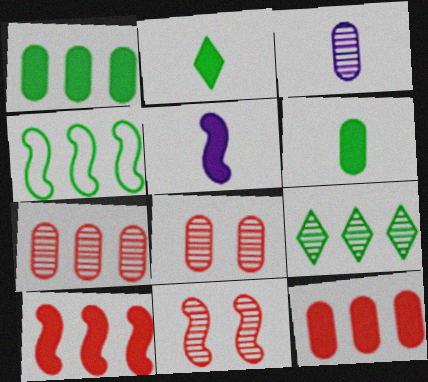[[1, 4, 9], 
[3, 9, 11], 
[4, 5, 11]]